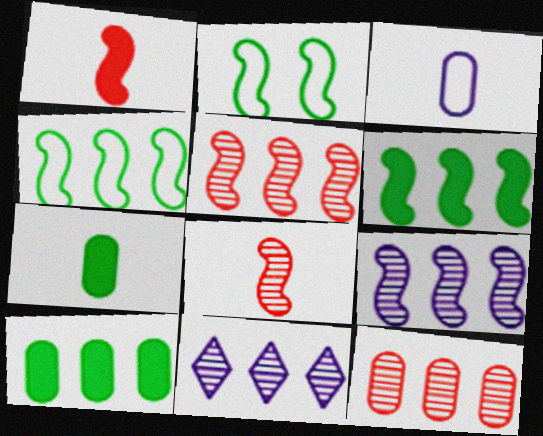[[1, 2, 9]]